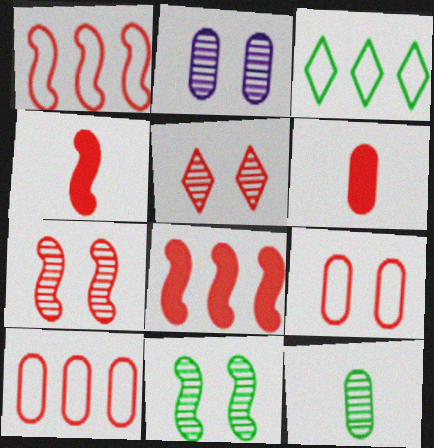[[1, 4, 7], 
[1, 5, 6], 
[2, 3, 4], 
[2, 5, 11], 
[4, 5, 10]]